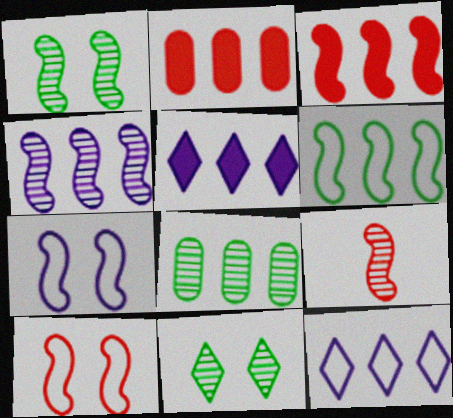[[1, 4, 9], 
[3, 4, 6], 
[3, 8, 12], 
[3, 9, 10]]